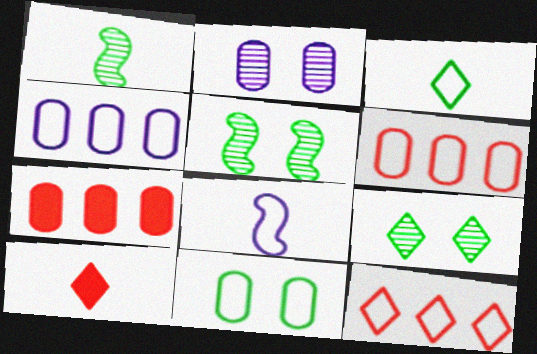[[4, 5, 10], 
[7, 8, 9], 
[8, 11, 12]]